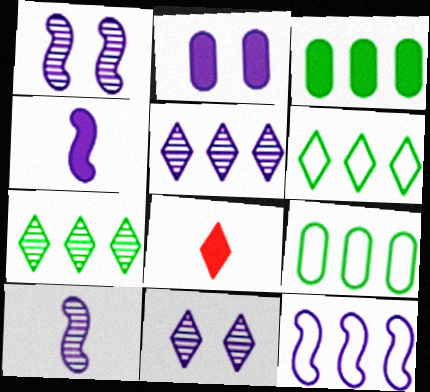[[1, 4, 12], 
[1, 8, 9], 
[6, 8, 11]]